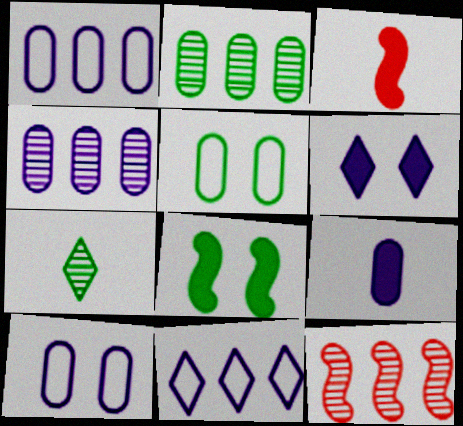[[4, 9, 10]]